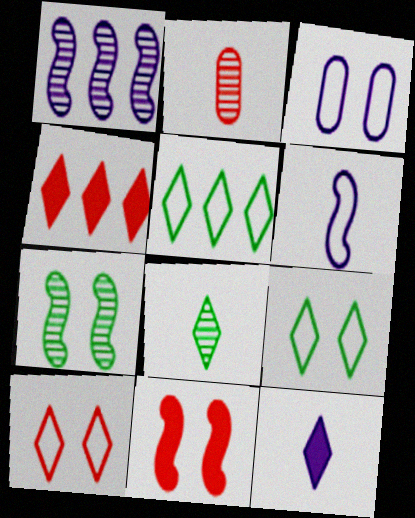[[1, 3, 12]]